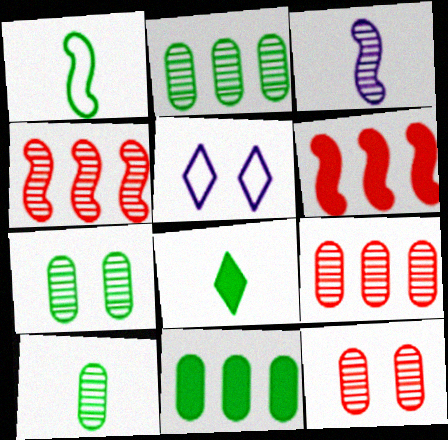[[1, 8, 10], 
[2, 7, 10], 
[5, 6, 10]]